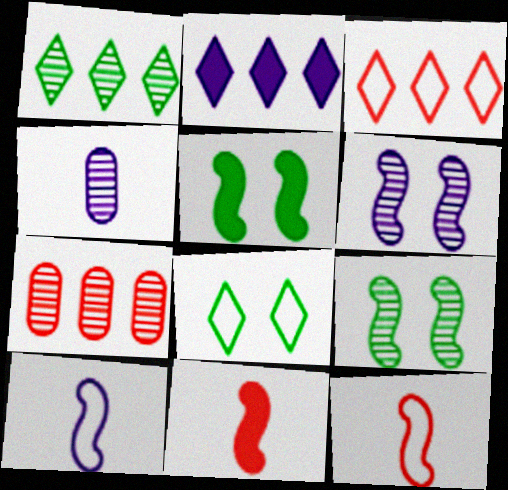[[1, 2, 3], 
[3, 4, 5]]